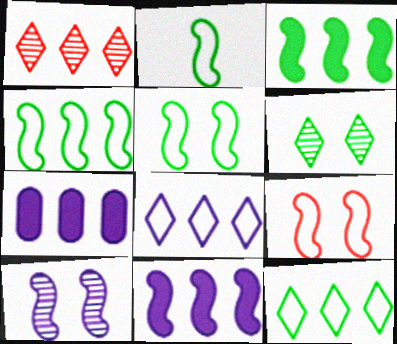[[1, 4, 7], 
[2, 4, 5]]